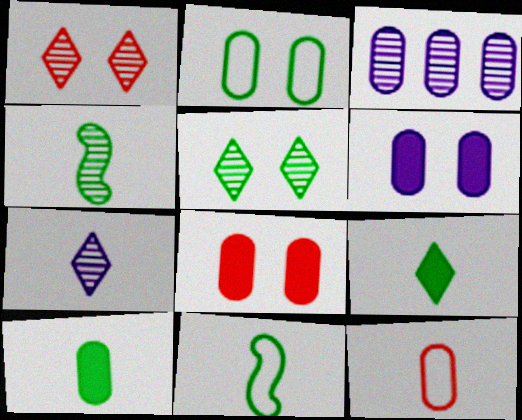[[1, 3, 4]]